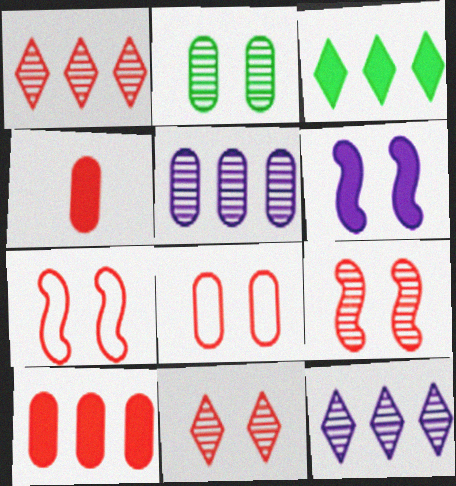[[1, 4, 7], 
[3, 4, 6]]